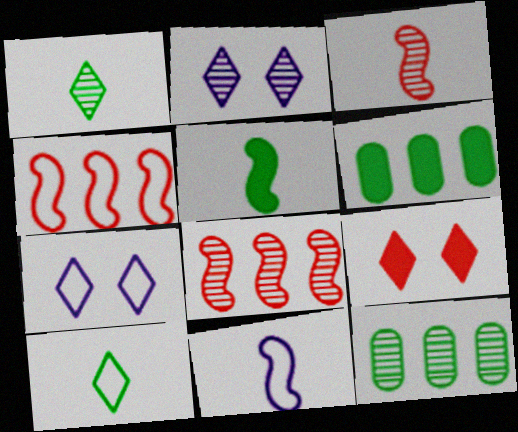[[2, 3, 12], 
[3, 5, 11], 
[3, 6, 7], 
[9, 11, 12]]